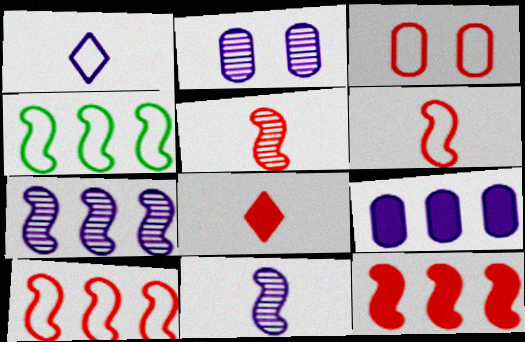[[1, 3, 4], 
[2, 4, 8], 
[4, 7, 12]]